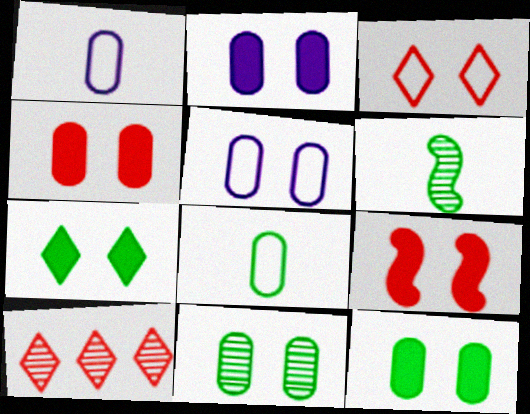[[2, 4, 12], 
[2, 7, 9], 
[4, 5, 11]]